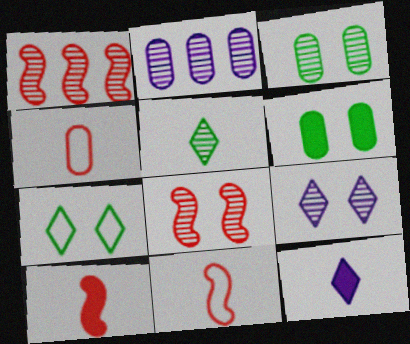[[2, 4, 6], 
[2, 5, 8], 
[2, 7, 10], 
[3, 8, 9]]